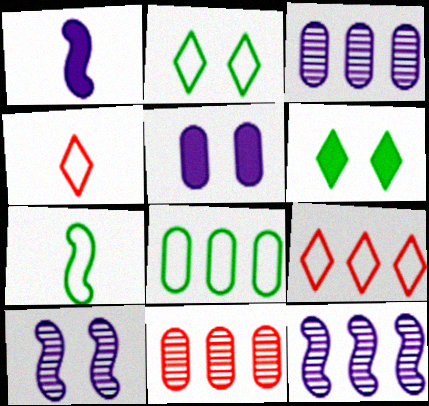[[1, 2, 11], 
[2, 7, 8]]